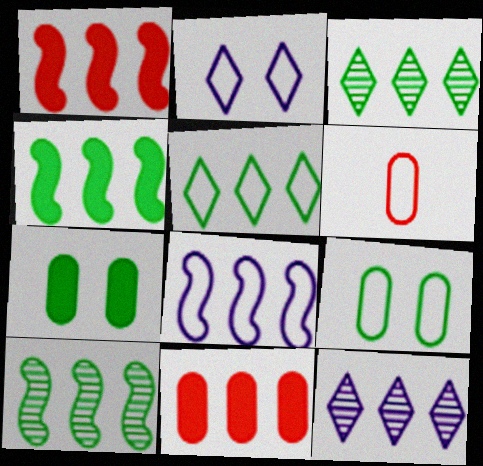[[1, 8, 10], 
[3, 8, 11]]